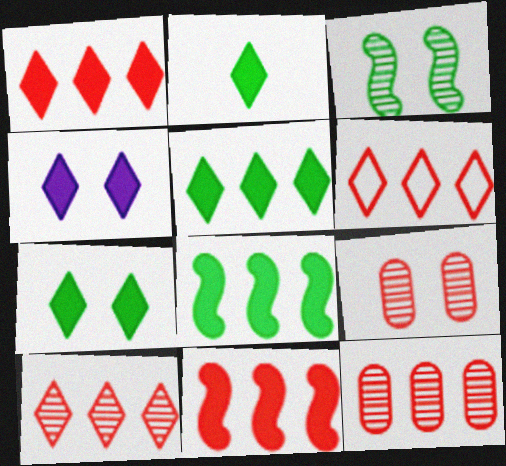[[1, 2, 4], 
[1, 6, 10], 
[2, 5, 7], 
[6, 11, 12]]